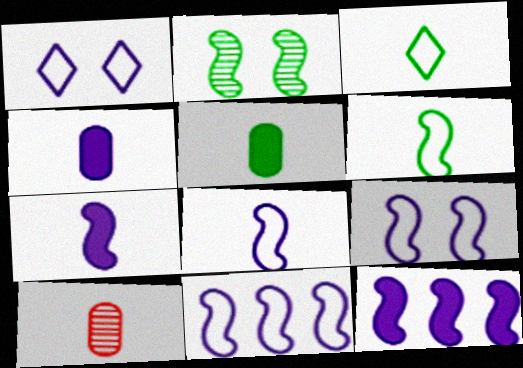[[3, 7, 10], 
[8, 9, 11]]